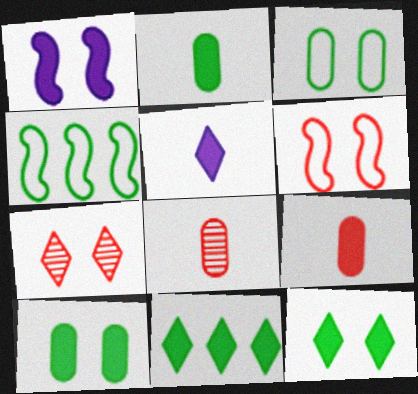[[1, 3, 7], 
[1, 9, 11]]